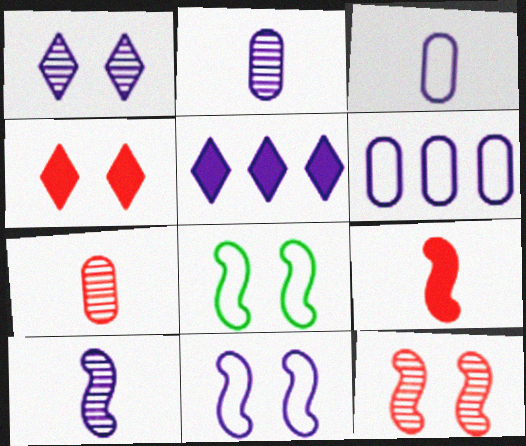[[2, 5, 11], 
[5, 7, 8]]